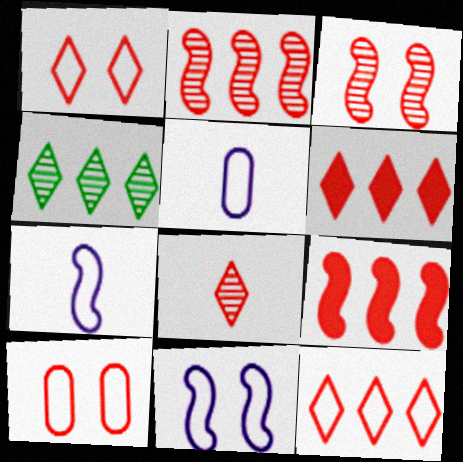[[1, 6, 8], 
[8, 9, 10]]